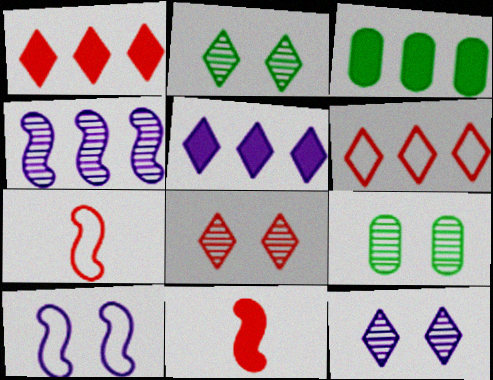[[2, 8, 12], 
[3, 4, 6], 
[3, 7, 12], 
[5, 7, 9]]